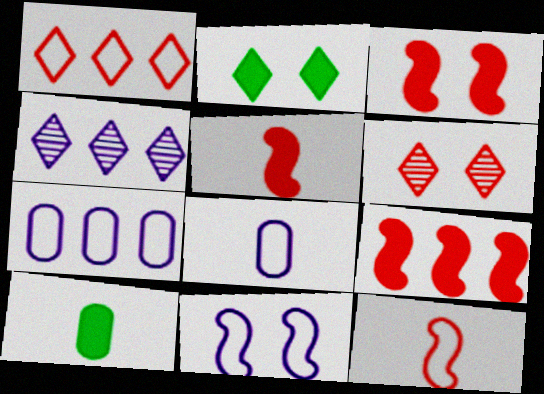[[3, 5, 9]]